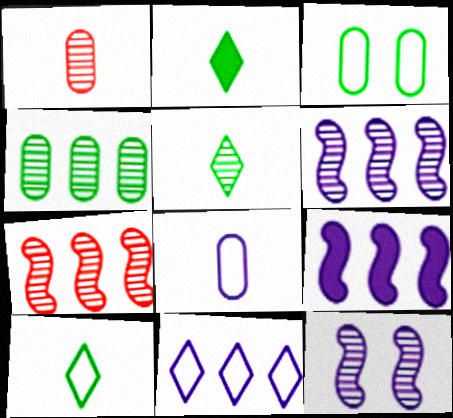[[2, 5, 10]]